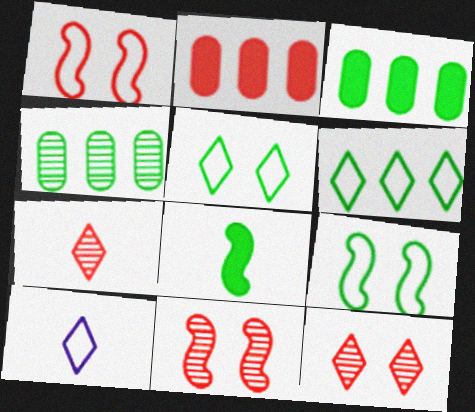[[1, 2, 7], 
[3, 10, 11], 
[4, 5, 8]]